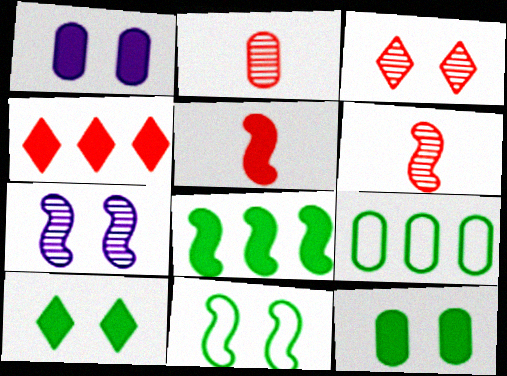[[1, 2, 9], 
[1, 3, 11]]